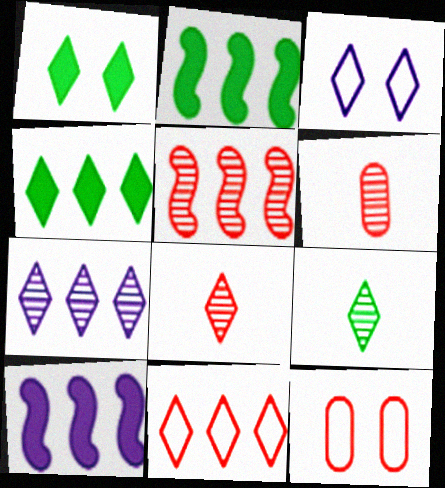[[2, 3, 6], 
[3, 4, 8], 
[4, 7, 11], 
[9, 10, 12]]